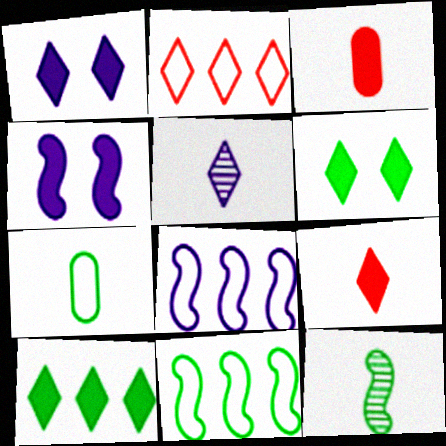[[1, 9, 10], 
[2, 5, 6], 
[3, 4, 10]]